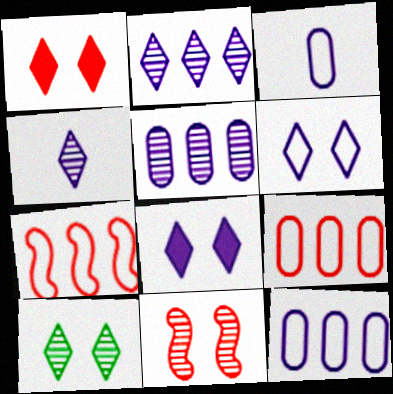[[1, 6, 10]]